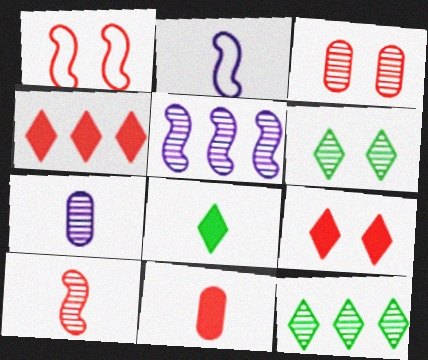[[1, 3, 9]]